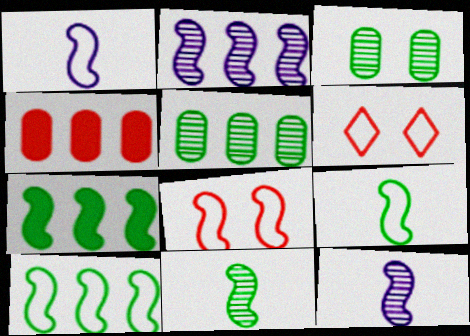[[1, 8, 10], 
[7, 8, 12]]